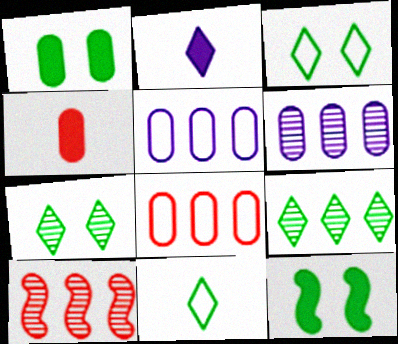[[6, 9, 10]]